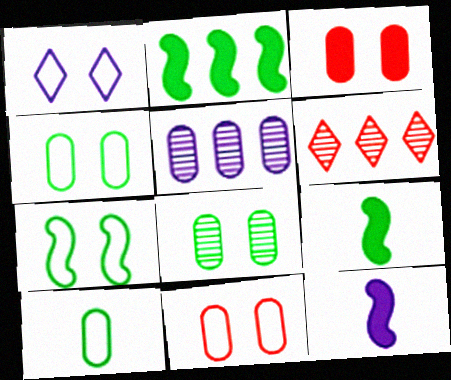[[1, 5, 12], 
[1, 7, 11], 
[3, 5, 10], 
[4, 6, 12]]